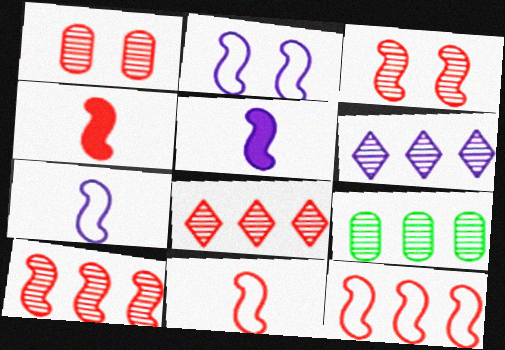[[3, 4, 12], 
[6, 9, 10]]